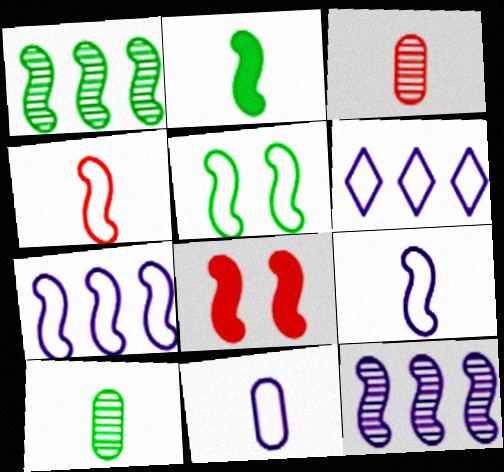[[1, 2, 5], 
[1, 8, 9], 
[4, 5, 7], 
[6, 8, 10]]